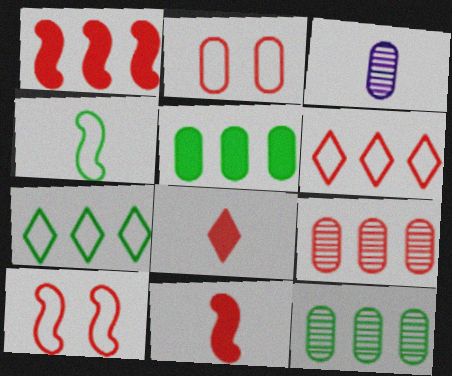[[1, 6, 9], 
[2, 3, 5], 
[3, 4, 8], 
[8, 9, 10]]